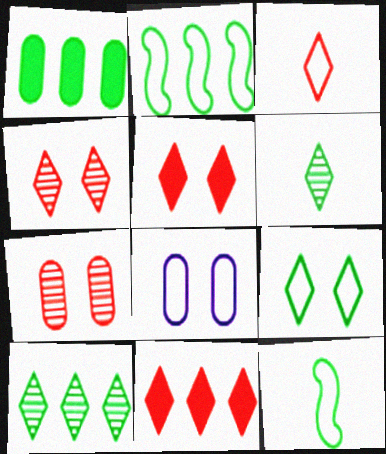[[1, 2, 10], 
[2, 3, 8], 
[3, 4, 11]]